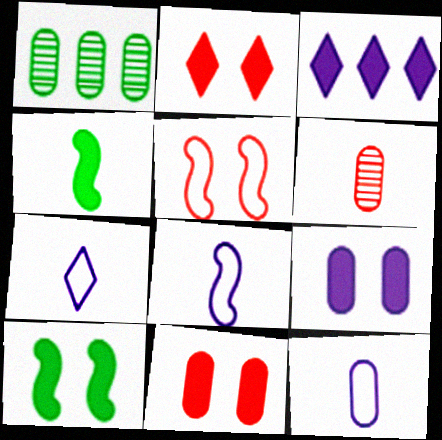[[1, 2, 8], 
[1, 11, 12], 
[2, 9, 10], 
[3, 4, 11], 
[4, 6, 7], 
[7, 8, 12]]